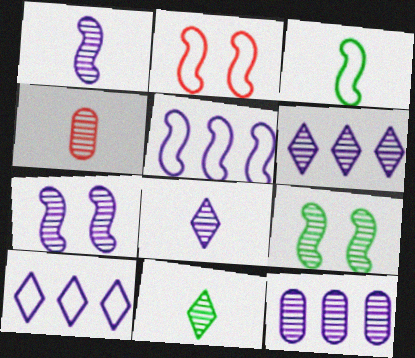[[1, 4, 11], 
[2, 3, 5], 
[4, 6, 9], 
[7, 8, 12]]